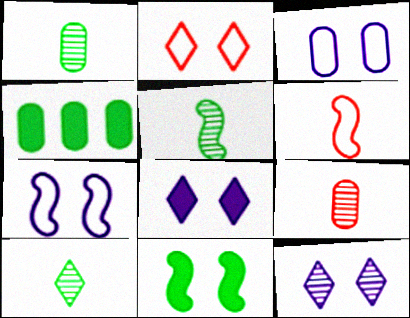[[1, 5, 10], 
[3, 4, 9], 
[4, 6, 12]]